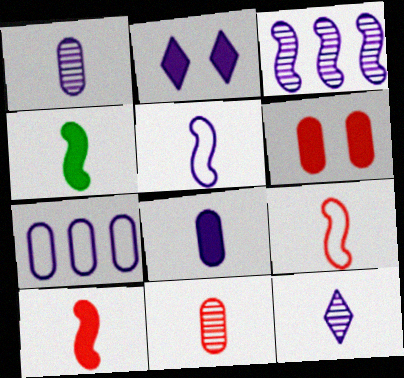[[5, 8, 12]]